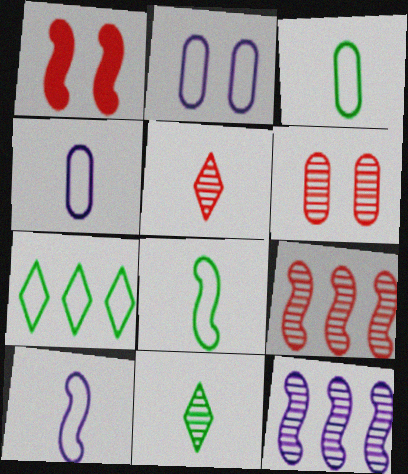[[1, 8, 12], 
[5, 6, 9], 
[6, 11, 12]]